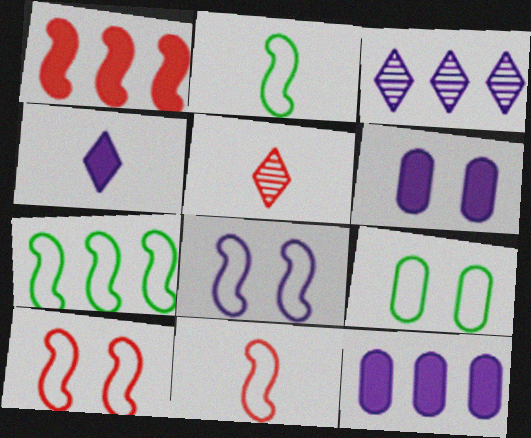[[5, 6, 7], 
[7, 8, 11]]